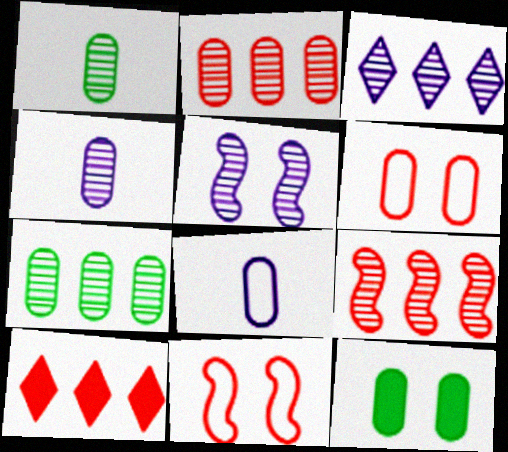[[2, 8, 12], 
[3, 4, 5], 
[3, 7, 9]]